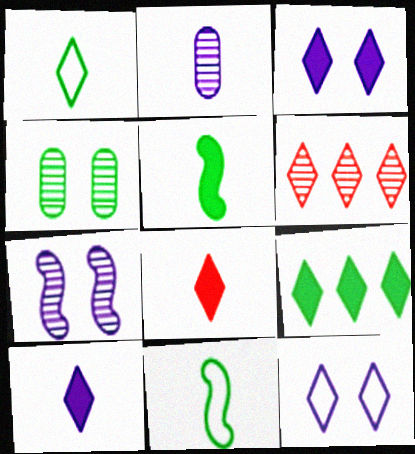[[1, 3, 6], 
[2, 8, 11], 
[3, 8, 9], 
[4, 9, 11]]